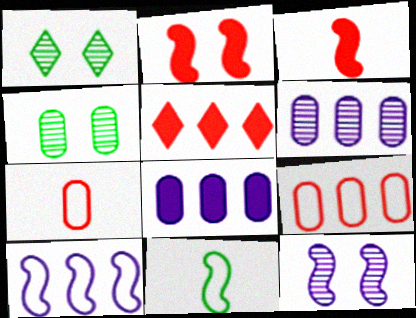[[4, 7, 8]]